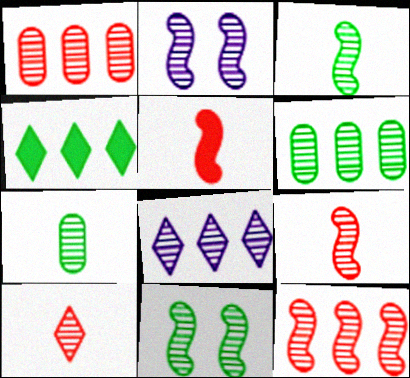[[2, 3, 12], 
[2, 6, 10], 
[6, 8, 12]]